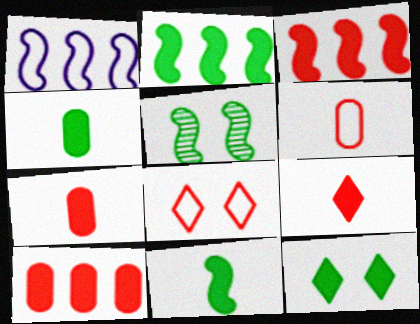[[2, 4, 12]]